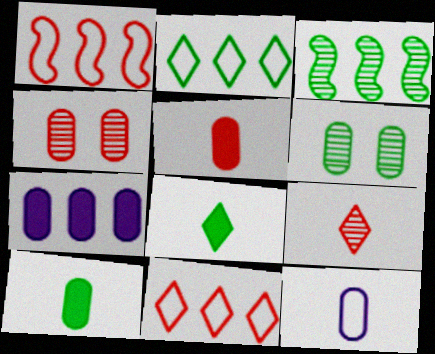[[3, 7, 11]]